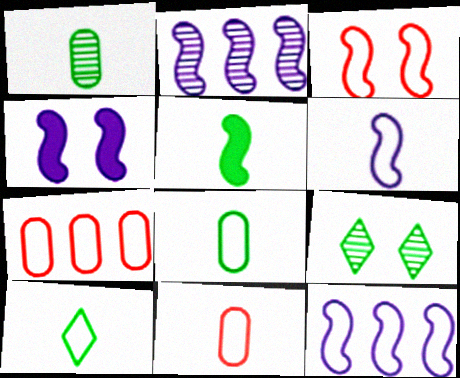[[1, 5, 10], 
[2, 3, 5], 
[2, 4, 6], 
[6, 10, 11]]